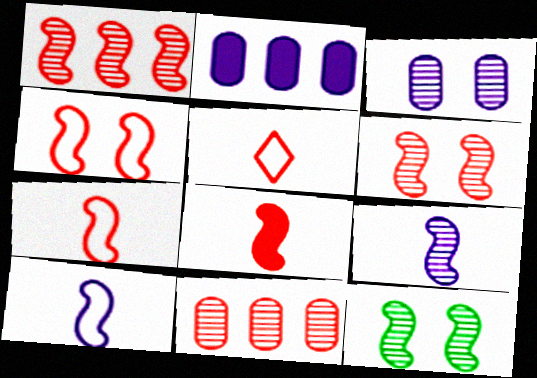[[1, 4, 8], 
[1, 9, 12], 
[2, 5, 12]]